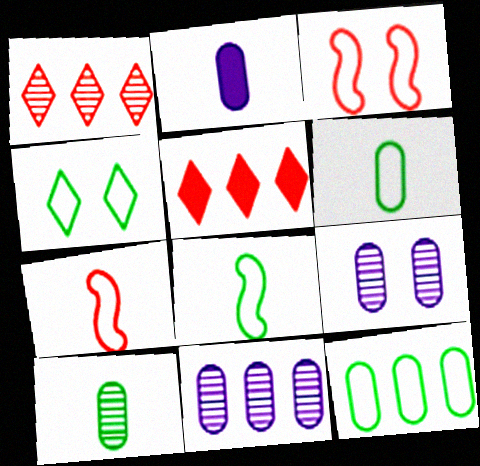[[4, 8, 12], 
[5, 8, 9]]